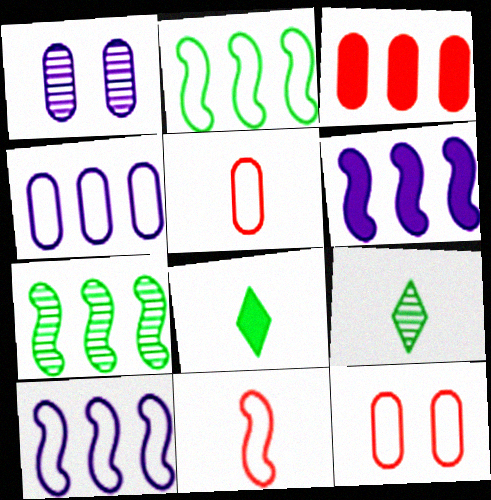[[6, 9, 12]]